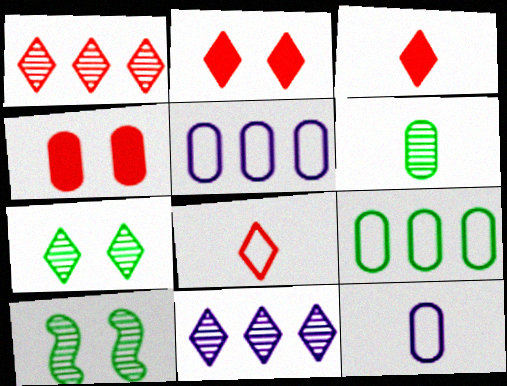[[1, 2, 8], 
[3, 5, 10], 
[4, 5, 6]]